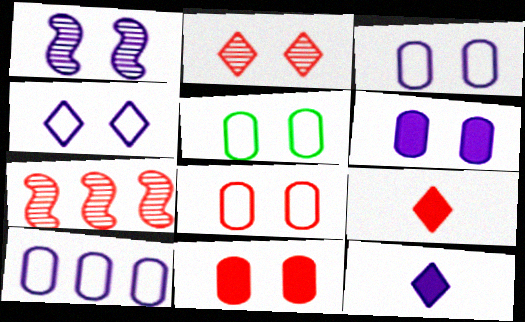[[1, 4, 6], 
[1, 10, 12], 
[3, 5, 8], 
[5, 7, 12], 
[7, 8, 9]]